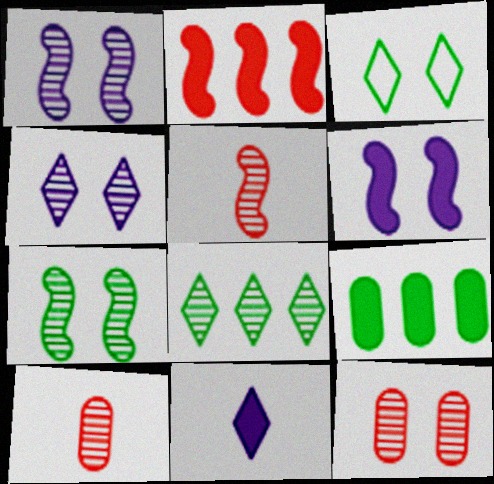[[1, 8, 10], 
[3, 6, 12], 
[4, 7, 12]]